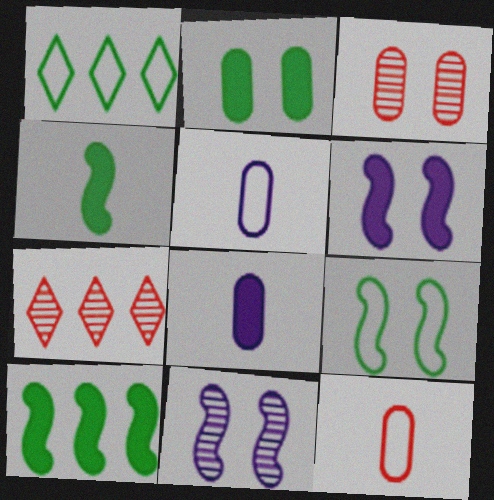[[7, 8, 9]]